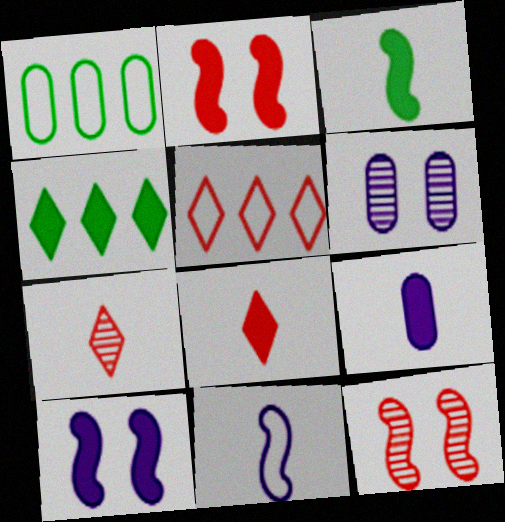[[1, 7, 10], 
[2, 4, 9], 
[3, 5, 6], 
[3, 8, 9]]